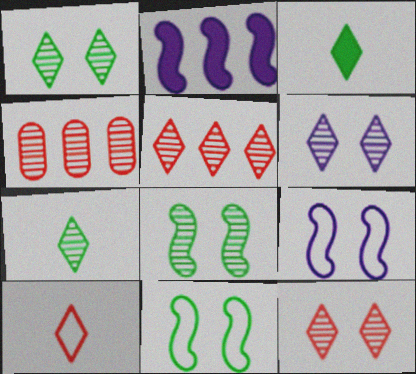[[1, 6, 12], 
[3, 4, 9], 
[5, 6, 7]]